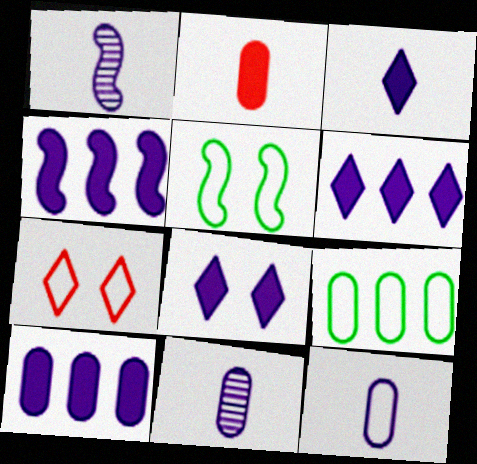[[1, 3, 12], 
[3, 6, 8], 
[4, 6, 10]]